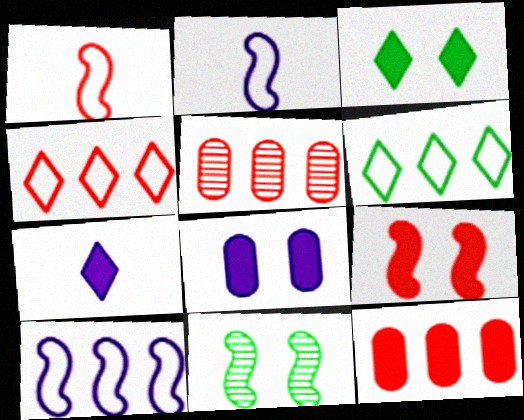[[2, 3, 5], 
[3, 8, 9]]